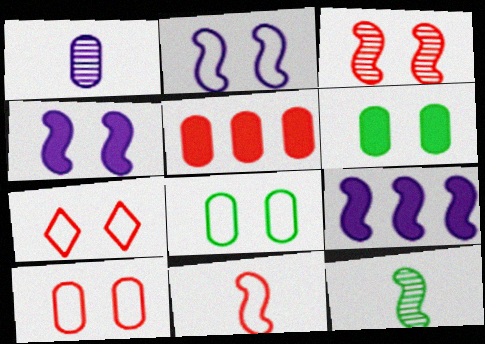[[1, 5, 8], 
[2, 7, 8]]